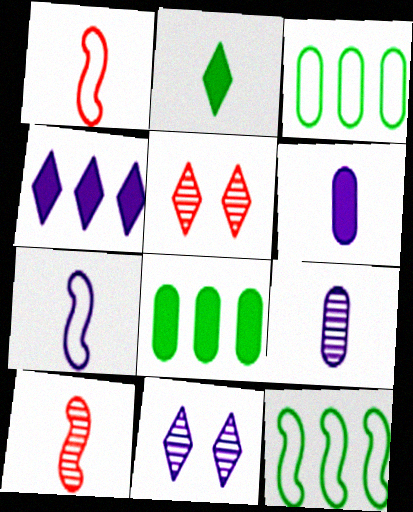[[1, 2, 9], 
[1, 8, 11], 
[5, 6, 12], 
[5, 7, 8]]